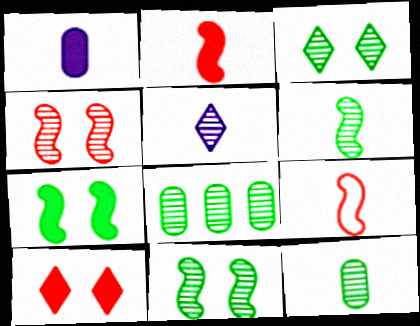[[3, 6, 8], 
[4, 5, 8]]